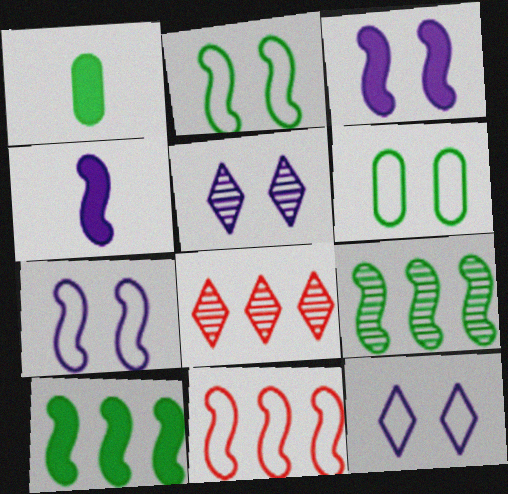[[1, 5, 11], 
[1, 7, 8], 
[4, 6, 8]]